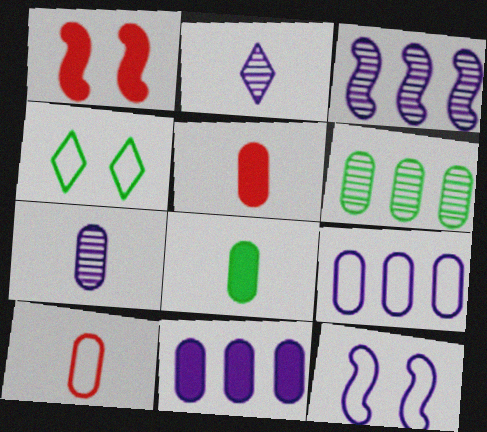[[2, 11, 12], 
[3, 4, 5], 
[7, 8, 10]]